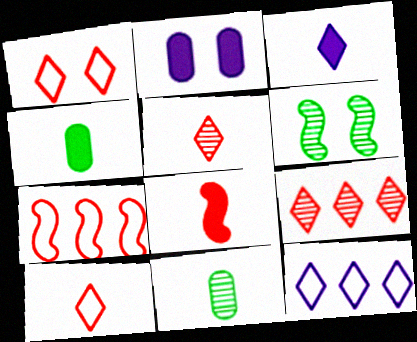[[1, 2, 6], 
[3, 4, 8]]